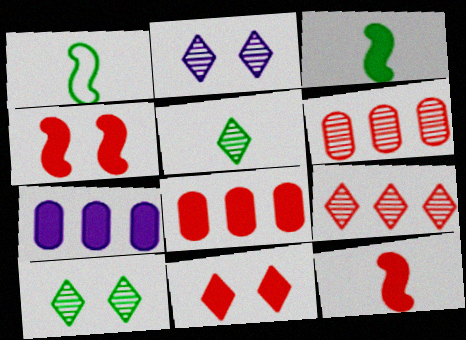[[1, 2, 8], 
[2, 5, 9], 
[3, 7, 11], 
[8, 11, 12]]